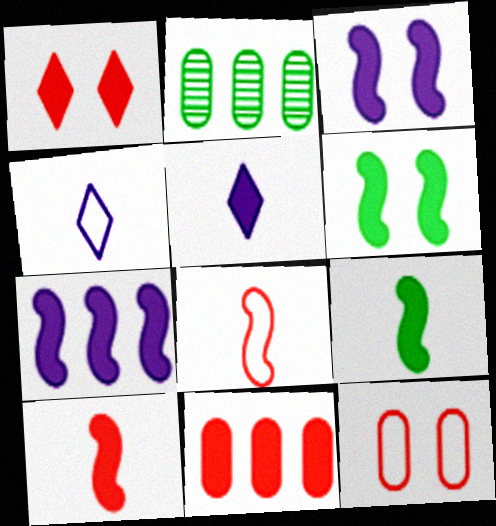[[1, 10, 11], 
[5, 6, 11], 
[6, 7, 10]]